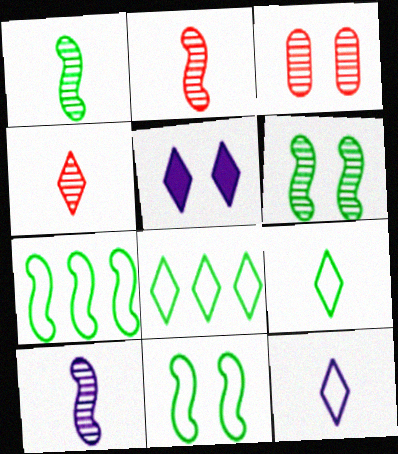[[1, 2, 10], 
[3, 5, 11], 
[4, 5, 8]]